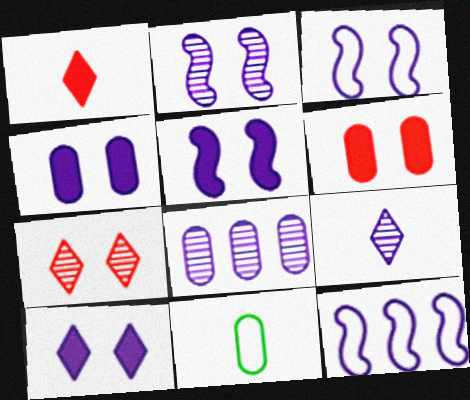[[2, 3, 5], 
[2, 8, 9], 
[4, 5, 10], 
[4, 9, 12], 
[6, 8, 11]]